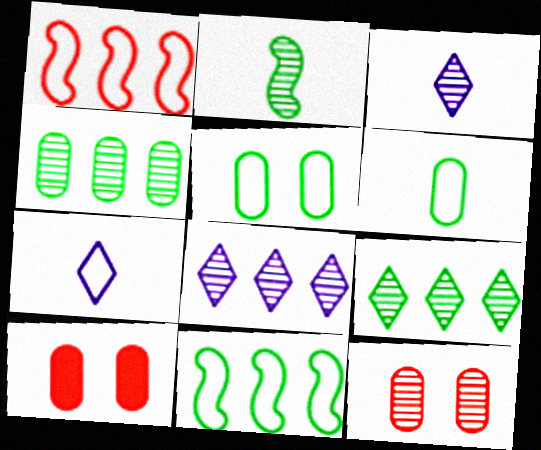[[1, 5, 7], 
[2, 8, 12], 
[3, 10, 11]]